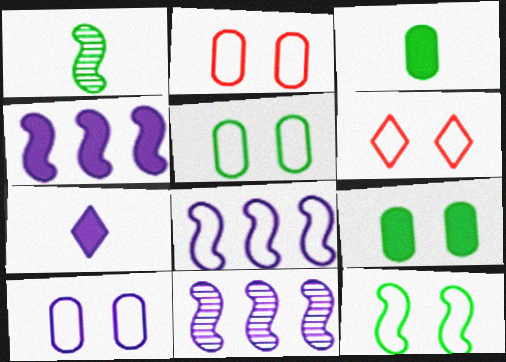[[2, 5, 10], 
[3, 6, 11], 
[4, 8, 11], 
[6, 10, 12], 
[7, 10, 11]]